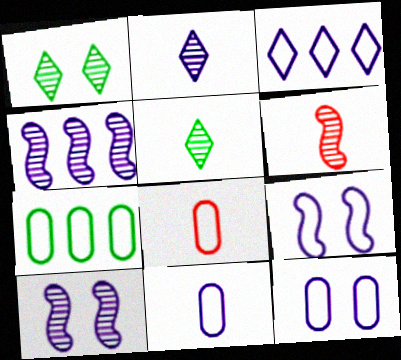[[3, 9, 11], 
[7, 8, 12]]